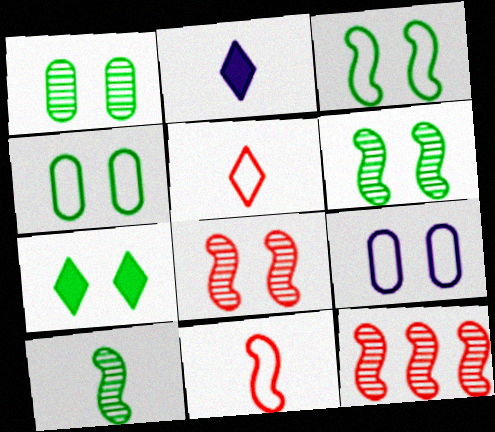[[1, 3, 7], 
[2, 4, 12], 
[4, 6, 7], 
[7, 8, 9]]